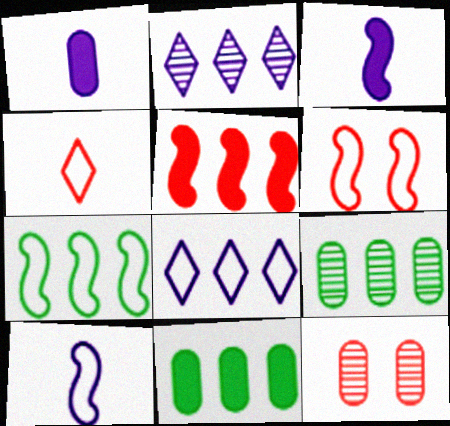[[4, 5, 12], 
[5, 8, 9], 
[6, 7, 10]]